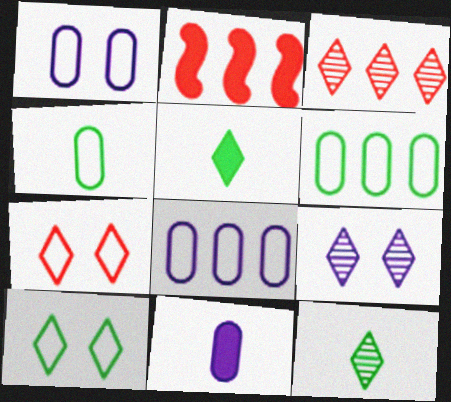[[1, 2, 12], 
[2, 4, 9], 
[3, 9, 12]]